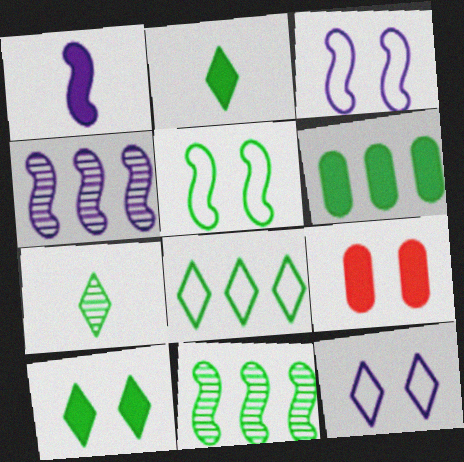[[1, 3, 4], 
[5, 6, 7], 
[6, 8, 11], 
[7, 8, 10]]